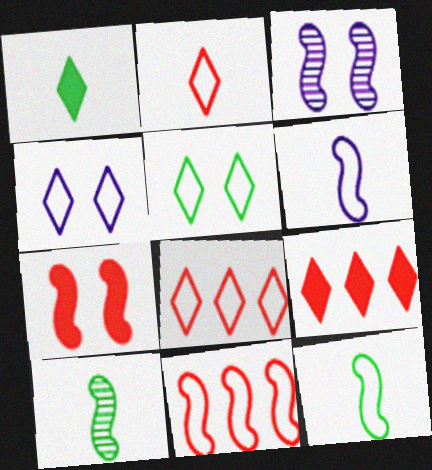[]